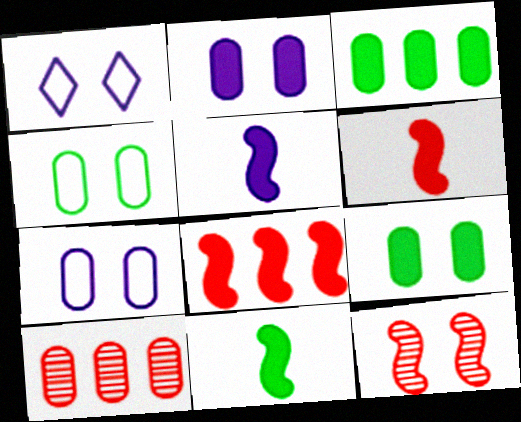[[1, 9, 12], 
[1, 10, 11], 
[5, 6, 11]]